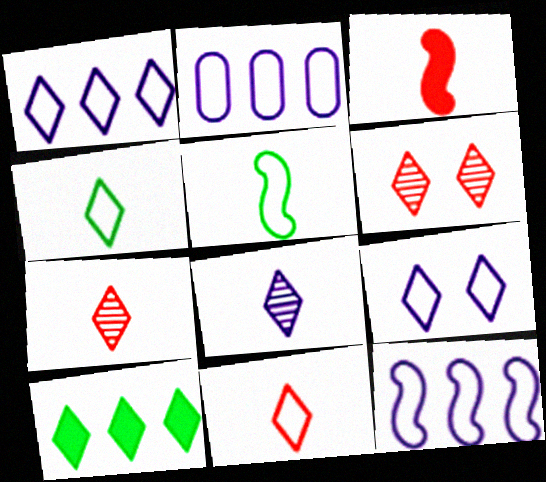[[1, 2, 12], 
[7, 9, 10]]